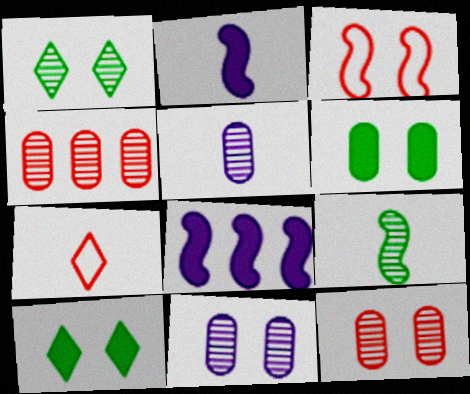[[3, 8, 9], 
[3, 10, 11]]